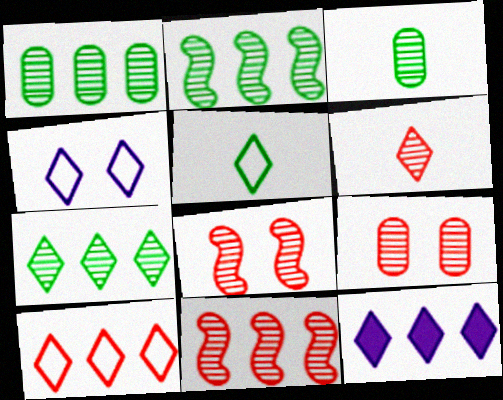[[1, 2, 7], 
[4, 5, 10], 
[6, 9, 11], 
[7, 10, 12]]